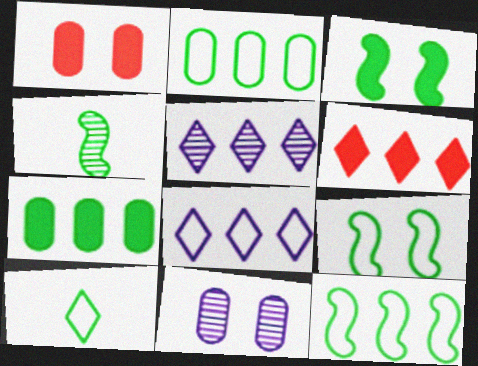[[1, 4, 8], 
[2, 9, 10], 
[3, 4, 12]]